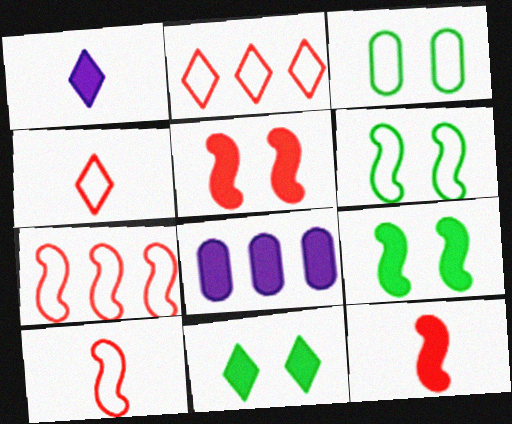[[8, 11, 12]]